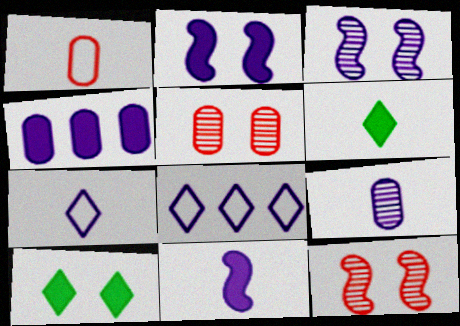[[2, 8, 9], 
[3, 4, 7], 
[7, 9, 11]]